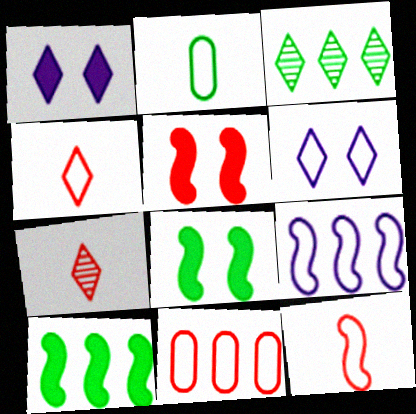[[1, 3, 4], 
[2, 3, 8], 
[5, 7, 11]]